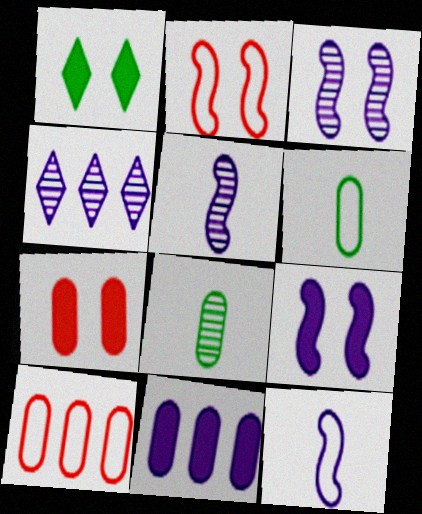[[1, 5, 10], 
[1, 7, 9]]